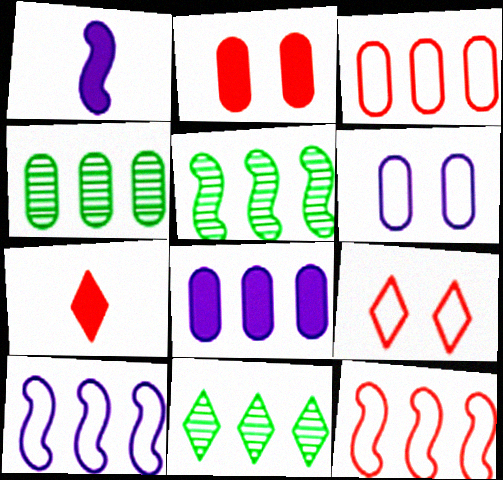[[1, 4, 9], 
[3, 4, 8], 
[4, 5, 11], 
[5, 6, 7], 
[8, 11, 12]]